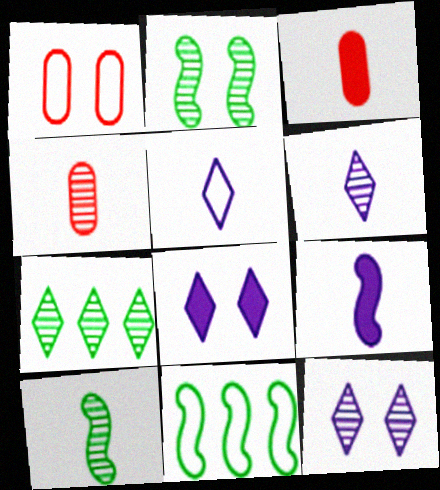[[1, 2, 8], 
[1, 5, 11], 
[1, 7, 9], 
[3, 5, 10], 
[3, 11, 12], 
[4, 6, 10], 
[4, 8, 11]]